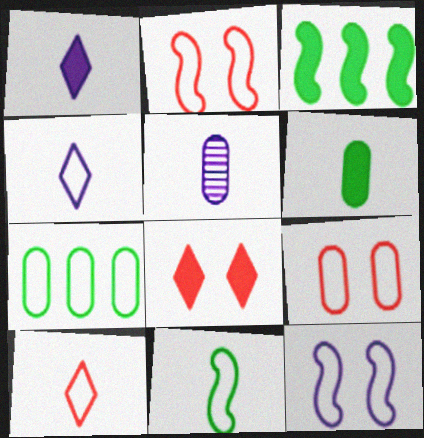[[2, 4, 7], 
[7, 10, 12]]